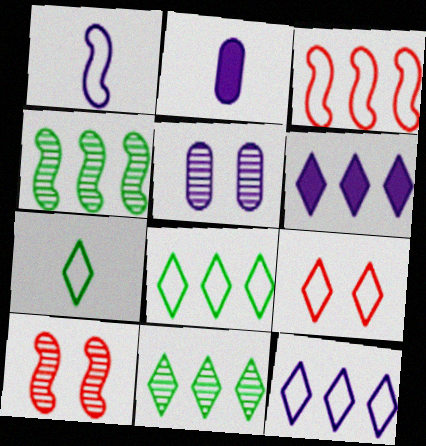[[1, 5, 6], 
[2, 4, 9], 
[2, 8, 10], 
[7, 9, 12]]